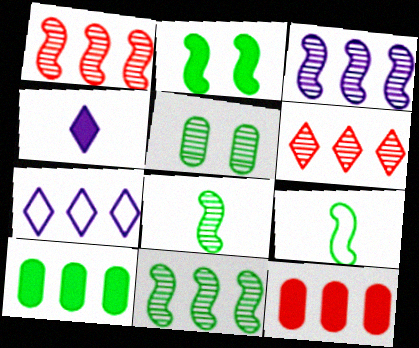[[1, 3, 11], 
[1, 7, 10], 
[2, 4, 12], 
[2, 9, 11], 
[7, 11, 12]]